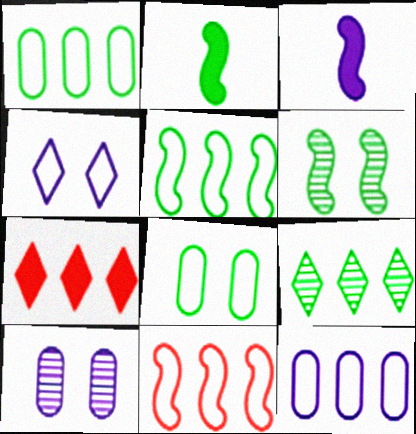[[2, 5, 6], 
[2, 8, 9], 
[3, 6, 11]]